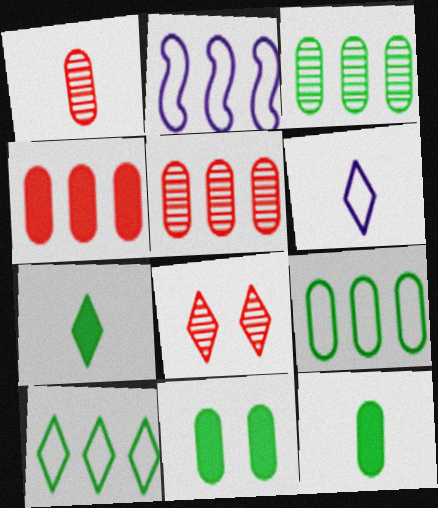[[2, 8, 12]]